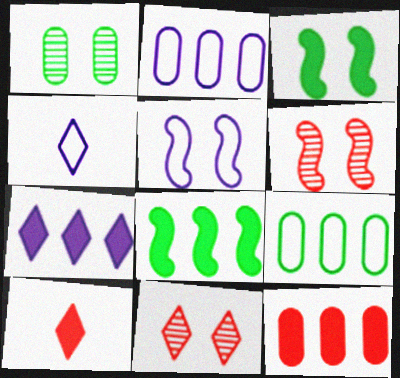[[2, 4, 5], 
[3, 5, 6], 
[7, 8, 12]]